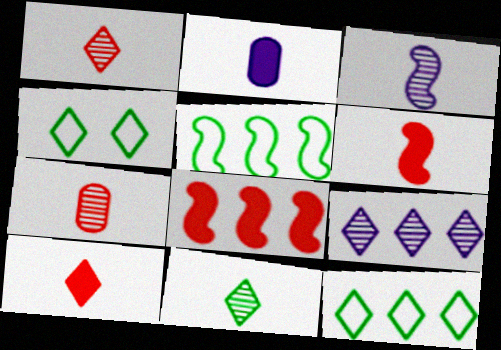[[3, 7, 11], 
[4, 9, 10]]